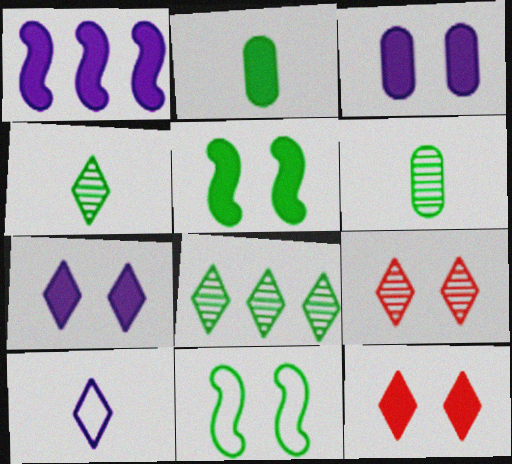[[1, 2, 12], 
[2, 8, 11], 
[3, 5, 12], 
[3, 9, 11], 
[8, 10, 12]]